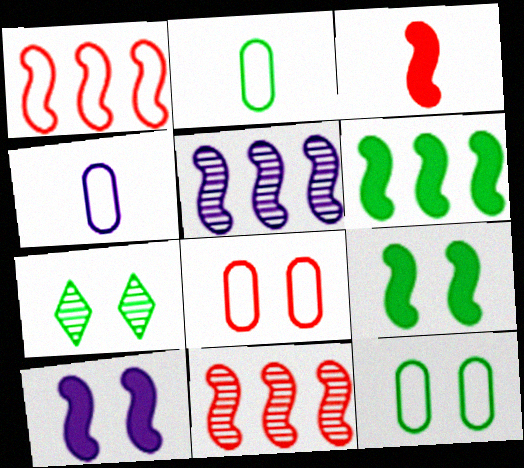[[1, 5, 6], 
[2, 6, 7], 
[3, 6, 10], 
[7, 8, 10], 
[7, 9, 12]]